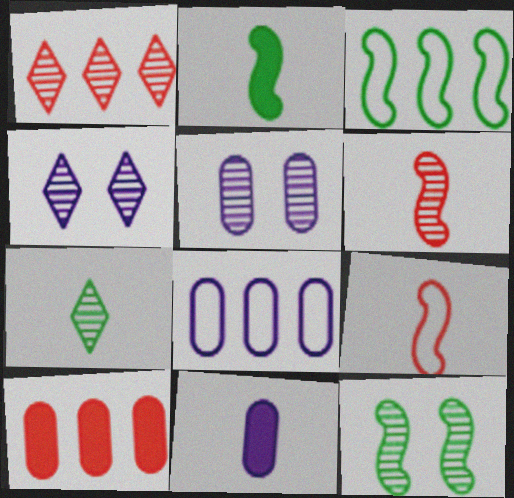[[1, 4, 7], 
[2, 3, 12], 
[5, 8, 11], 
[7, 9, 11]]